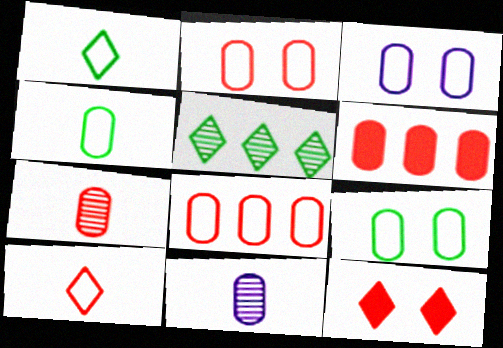[[2, 3, 9], 
[2, 6, 7], 
[3, 4, 8], 
[6, 9, 11]]